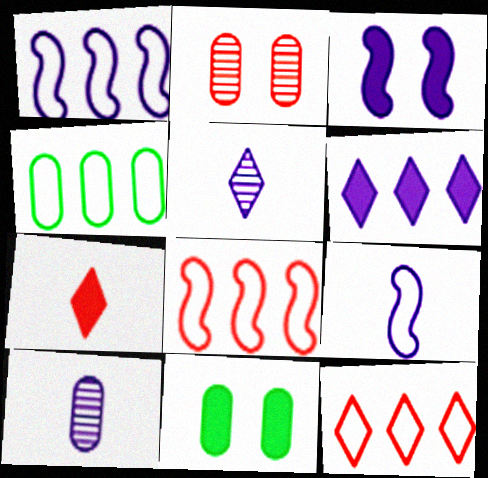[[1, 4, 12], 
[2, 7, 8], 
[5, 8, 11]]